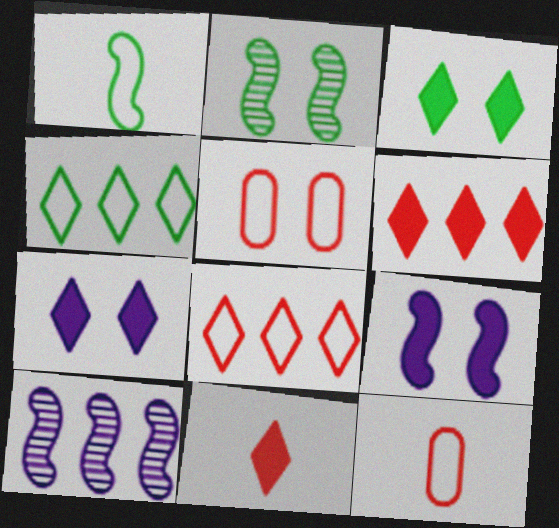[[2, 5, 7], 
[3, 10, 12]]